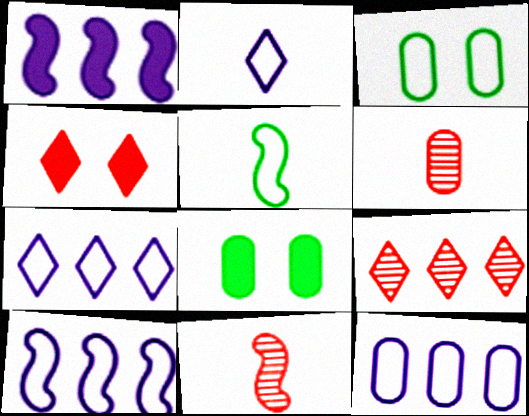[[6, 8, 12], 
[7, 8, 11], 
[7, 10, 12]]